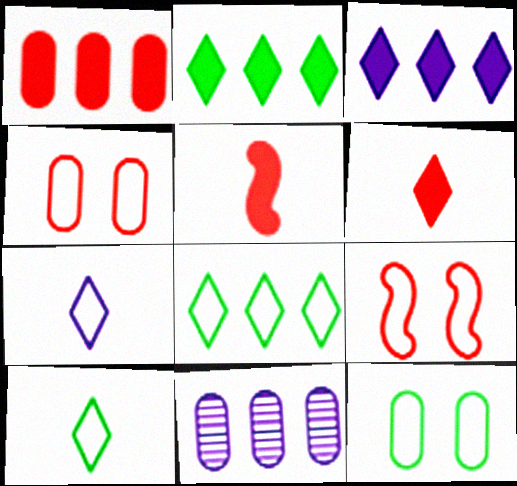[]